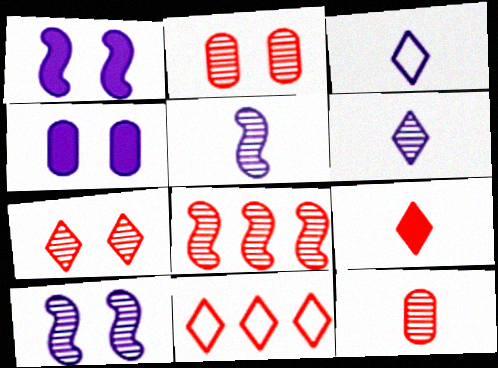[[7, 8, 12], 
[7, 9, 11]]